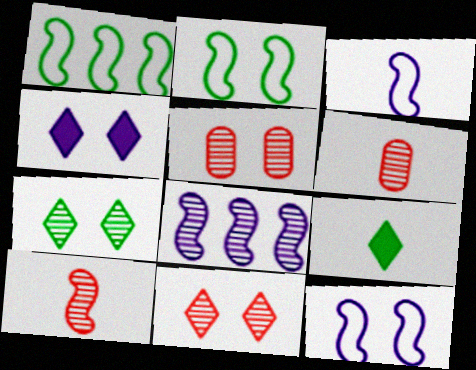[[1, 4, 6], 
[2, 4, 5], 
[3, 6, 9], 
[6, 7, 8]]